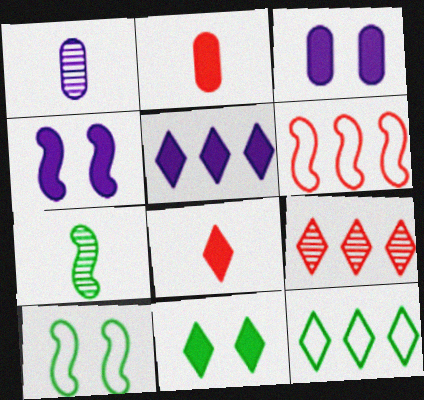[[1, 6, 11], 
[4, 6, 7], 
[5, 8, 11], 
[5, 9, 12]]